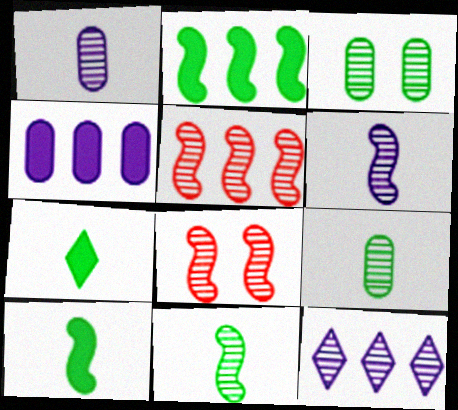[[8, 9, 12]]